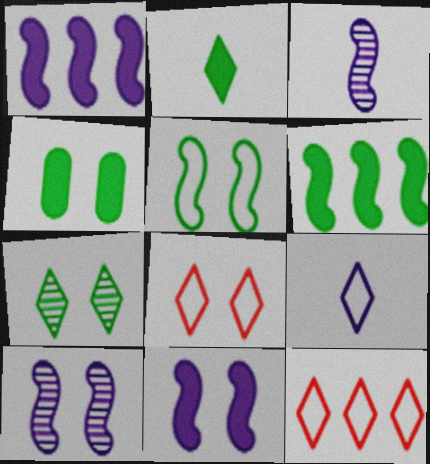[[2, 4, 6], 
[3, 4, 12], 
[4, 5, 7], 
[4, 8, 10]]